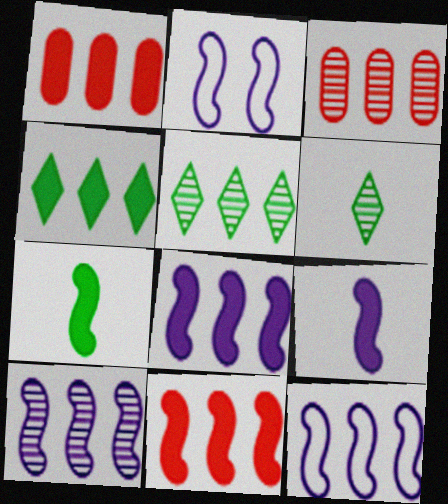[[1, 2, 6], 
[1, 4, 8], 
[1, 5, 12], 
[2, 9, 10], 
[3, 4, 12], 
[3, 5, 10], 
[8, 10, 12]]